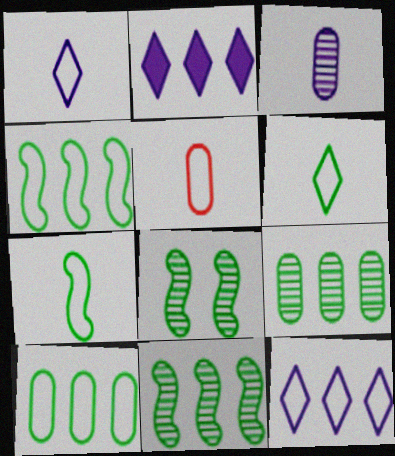[[1, 5, 7], 
[2, 5, 8]]